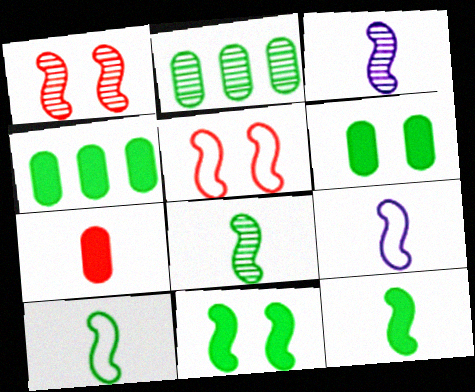[[8, 10, 12]]